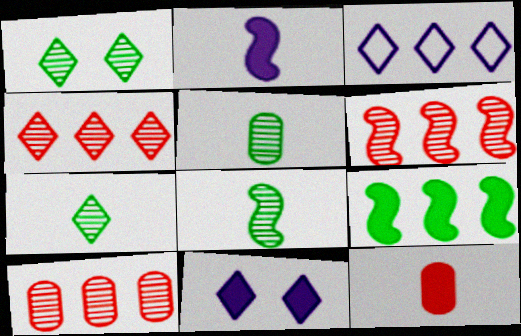[[3, 9, 10], 
[4, 6, 10], 
[5, 7, 8], 
[9, 11, 12]]